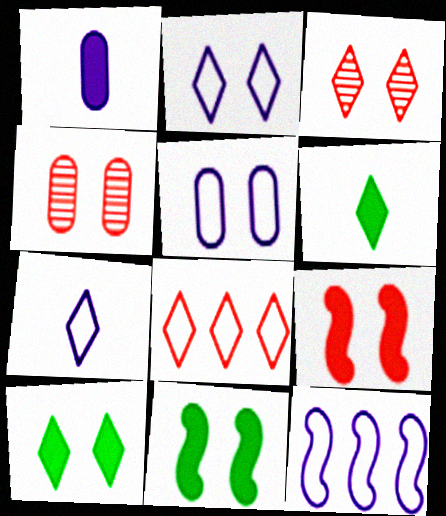[[2, 3, 10], 
[2, 4, 11], 
[3, 5, 11], 
[4, 6, 12], 
[5, 7, 12]]